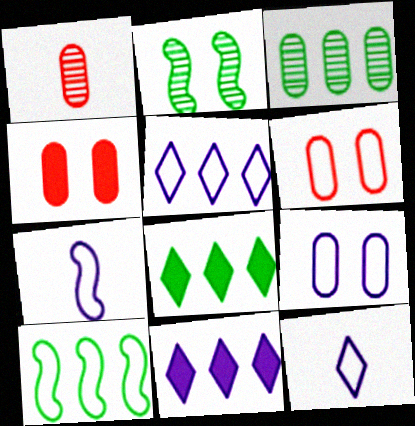[[3, 8, 10], 
[5, 7, 9], 
[6, 10, 12]]